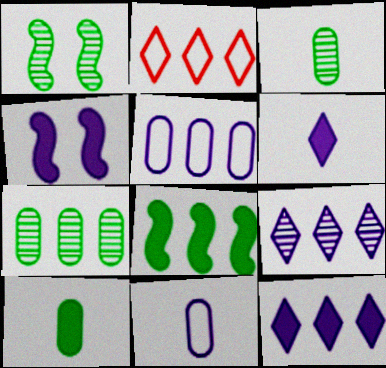[[2, 3, 4], 
[4, 9, 11]]